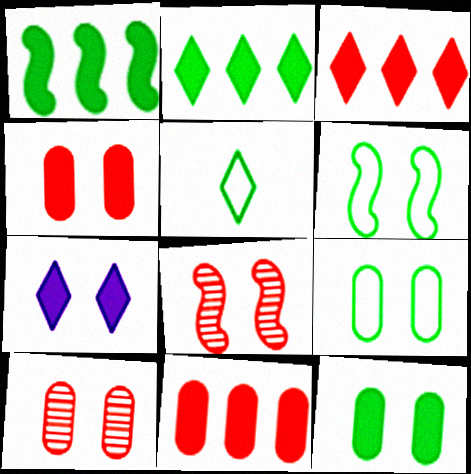[[6, 7, 10], 
[7, 8, 9]]